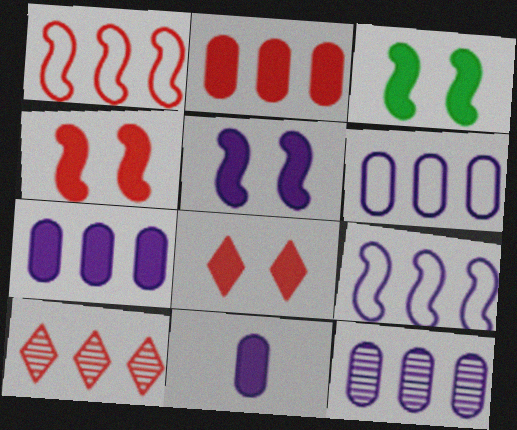[[1, 2, 10], 
[3, 4, 5], 
[6, 7, 12]]